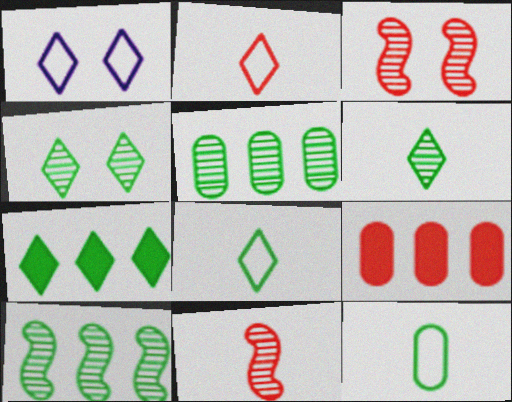[[2, 3, 9], 
[4, 7, 8]]